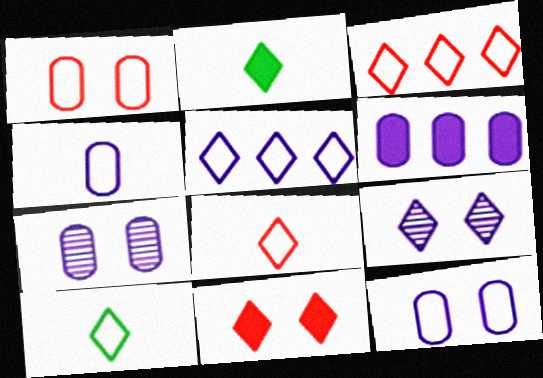[[2, 3, 9], 
[4, 6, 7]]